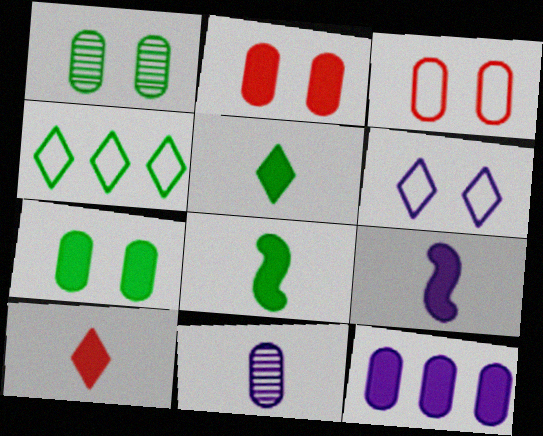[[1, 4, 8]]